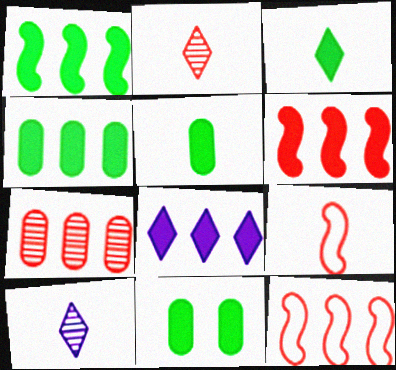[[1, 3, 11], 
[4, 5, 11], 
[4, 6, 8], 
[5, 9, 10], 
[10, 11, 12]]